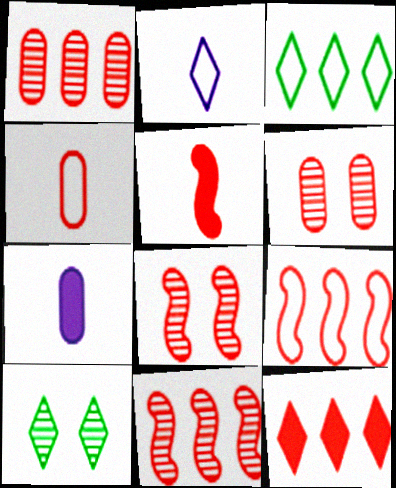[[1, 9, 12], 
[2, 10, 12], 
[3, 7, 8], 
[4, 8, 12], 
[5, 8, 9], 
[7, 9, 10]]